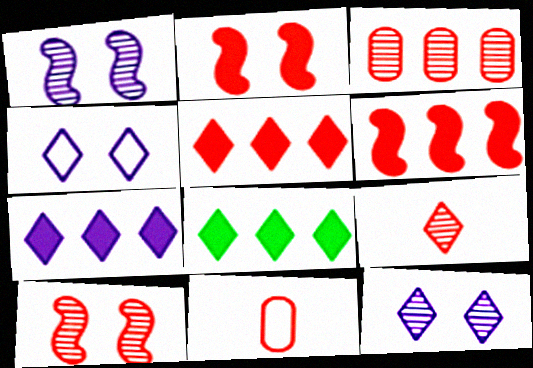[[1, 8, 11], 
[3, 9, 10], 
[4, 8, 9], 
[5, 7, 8], 
[5, 10, 11]]